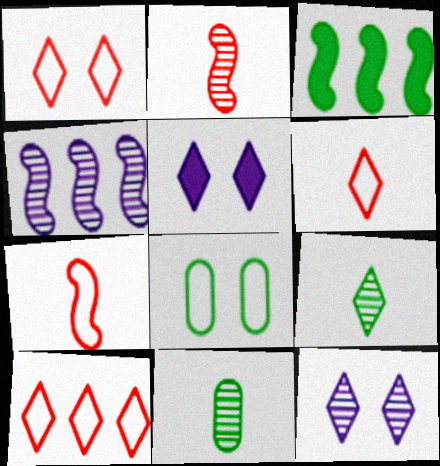[[1, 6, 10], 
[3, 8, 9], 
[5, 9, 10]]